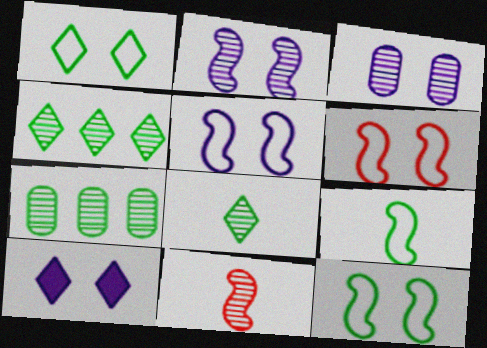[[3, 4, 11], 
[3, 5, 10], 
[5, 6, 12]]